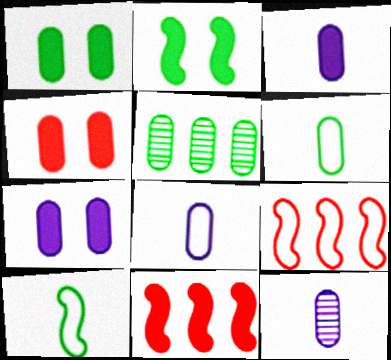[[1, 4, 7], 
[1, 5, 6], 
[3, 8, 12], 
[4, 5, 8]]